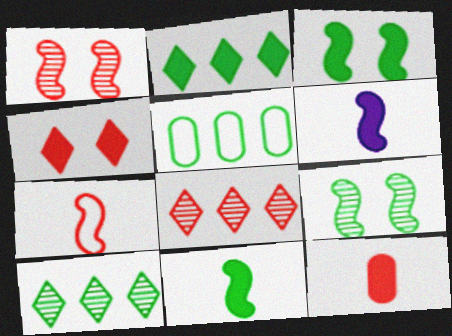[]